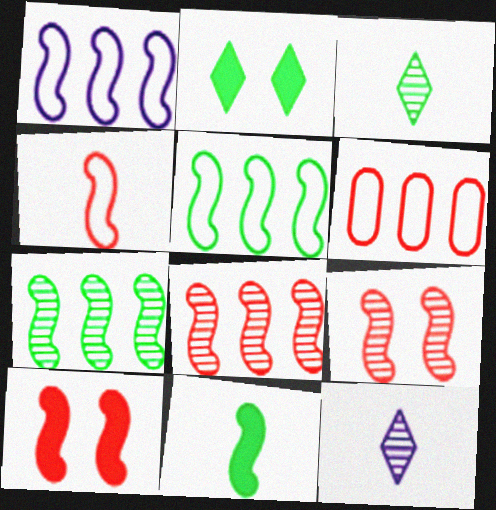[[1, 9, 11], 
[4, 8, 10]]